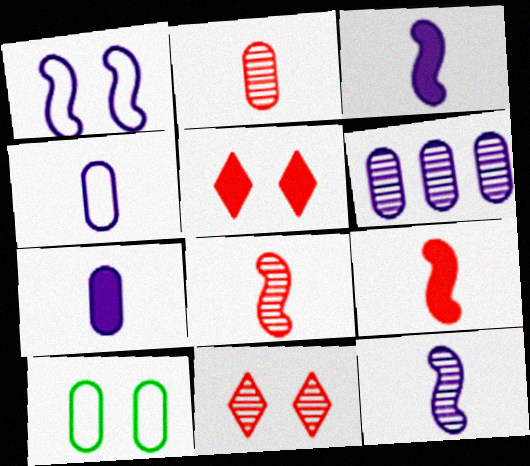[]